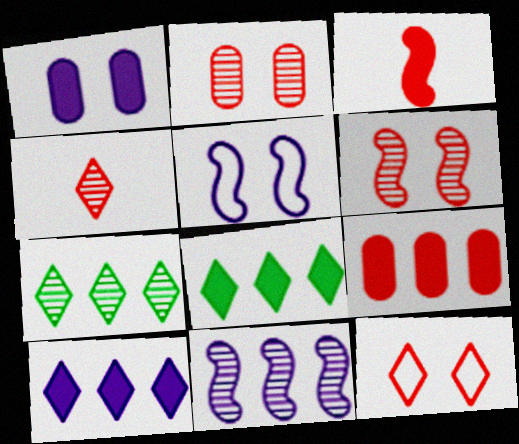[[1, 3, 8]]